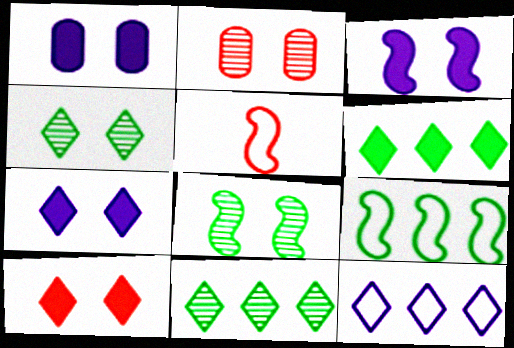[[1, 3, 7], 
[1, 5, 11]]